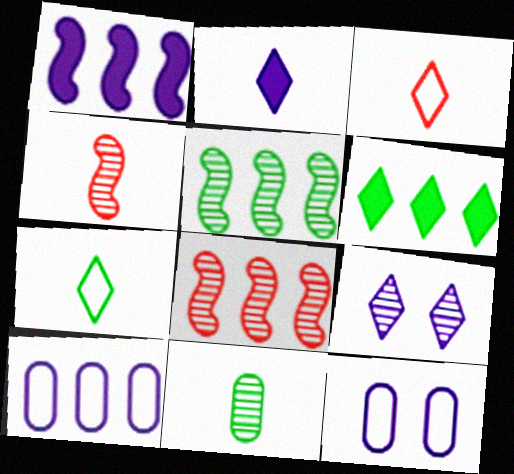[[3, 6, 9], 
[4, 6, 12], 
[6, 8, 10], 
[8, 9, 11]]